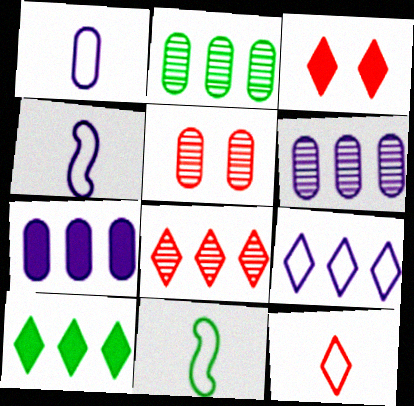[[1, 11, 12], 
[2, 3, 4], 
[3, 6, 11], 
[3, 8, 12], 
[4, 5, 10], 
[8, 9, 10]]